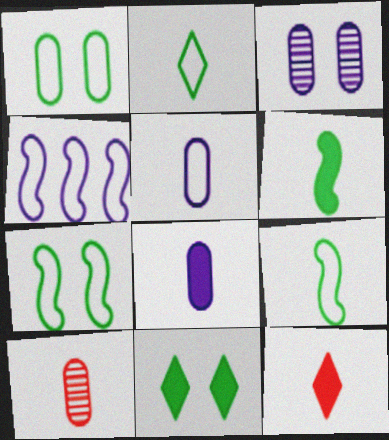[[4, 10, 11], 
[6, 8, 12]]